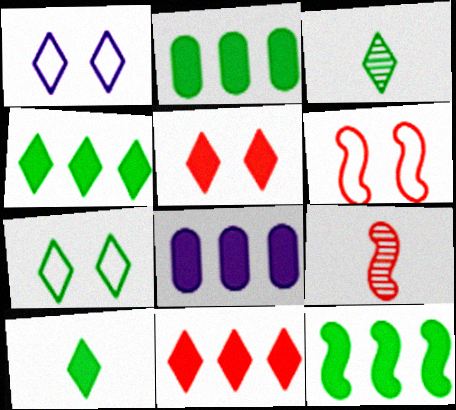[[1, 2, 9], 
[1, 3, 11], 
[2, 4, 12], 
[3, 4, 7], 
[3, 6, 8], 
[7, 8, 9], 
[8, 11, 12]]